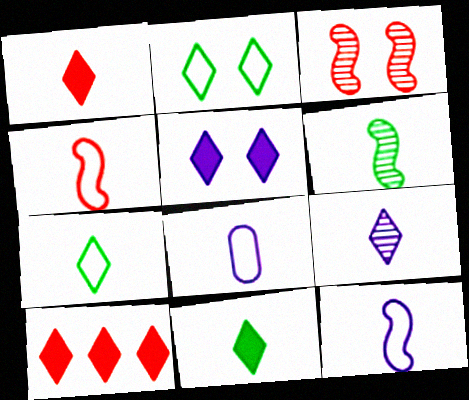[[1, 6, 8], 
[1, 7, 9], 
[2, 9, 10], 
[4, 7, 8], 
[5, 10, 11]]